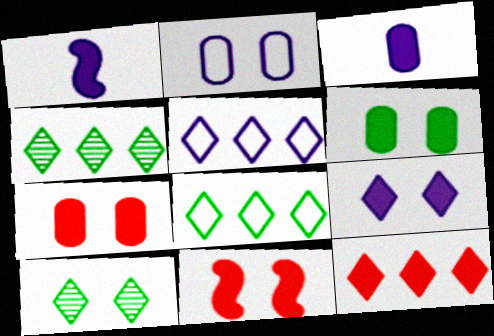[[1, 6, 12], 
[2, 10, 11], 
[4, 5, 12], 
[6, 9, 11]]